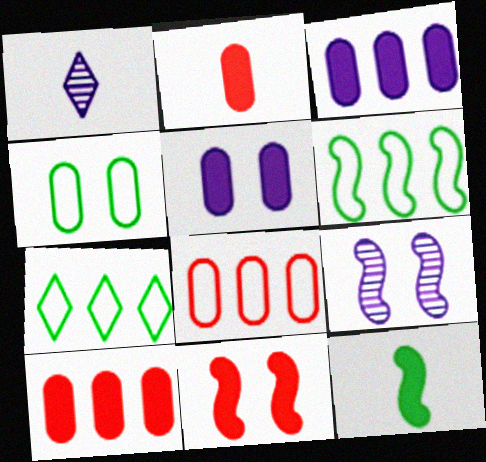[[2, 7, 9]]